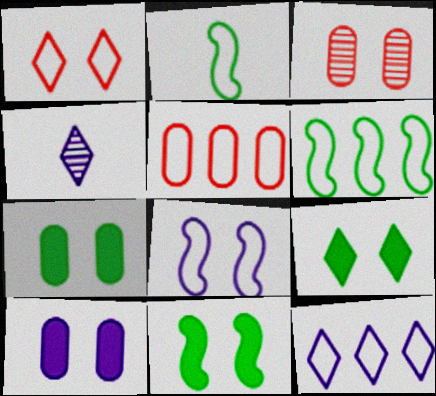[[3, 8, 9], 
[4, 5, 11], 
[5, 6, 12], 
[7, 9, 11]]